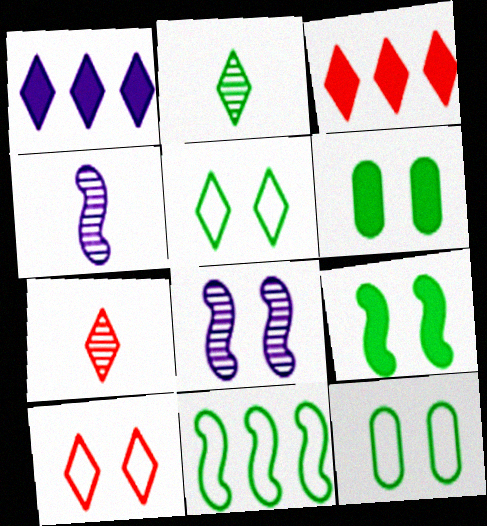[[1, 2, 10], 
[1, 5, 7], 
[2, 6, 11], 
[3, 4, 12], 
[3, 7, 10], 
[6, 8, 10]]